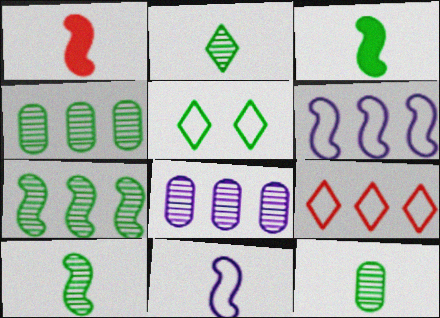[[1, 5, 8], 
[1, 10, 11], 
[2, 10, 12], 
[3, 4, 5]]